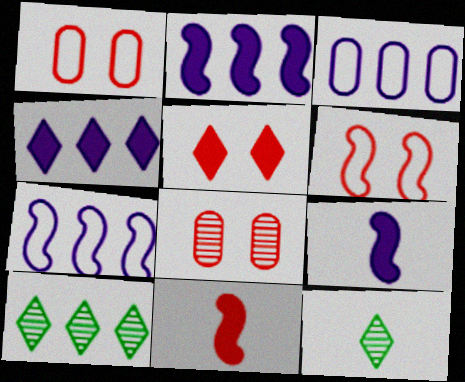[[1, 2, 12], 
[1, 9, 10], 
[5, 6, 8]]